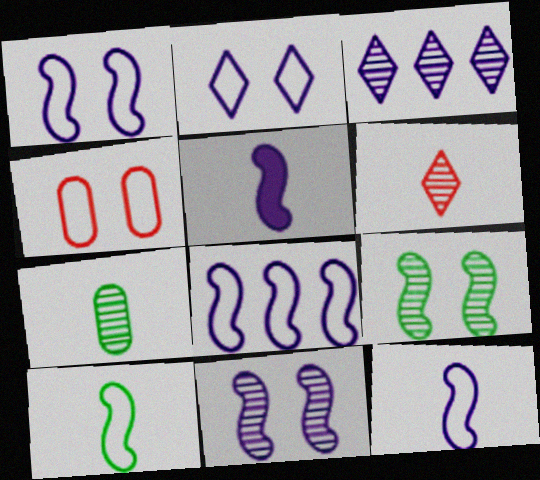[[1, 8, 12], 
[5, 8, 11]]